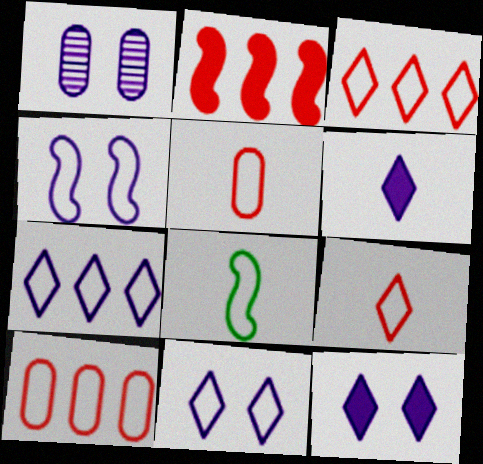[[1, 4, 12], 
[8, 10, 11]]